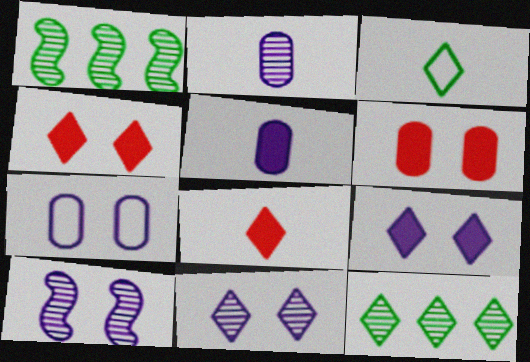[[1, 7, 8], 
[7, 9, 10]]